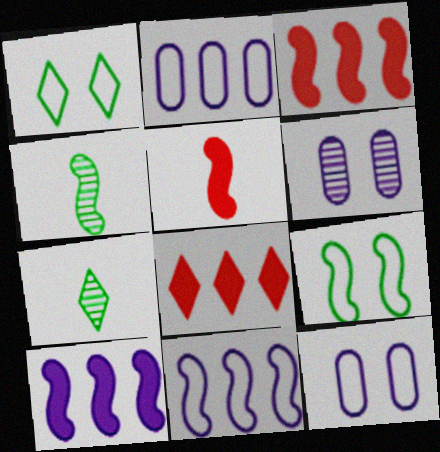[[3, 7, 12], 
[4, 8, 12]]